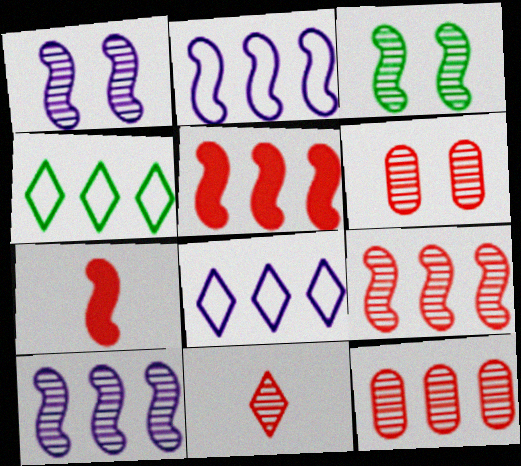[[2, 3, 7], 
[6, 9, 11]]